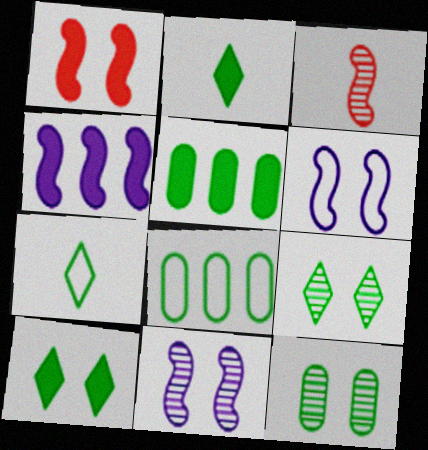[]